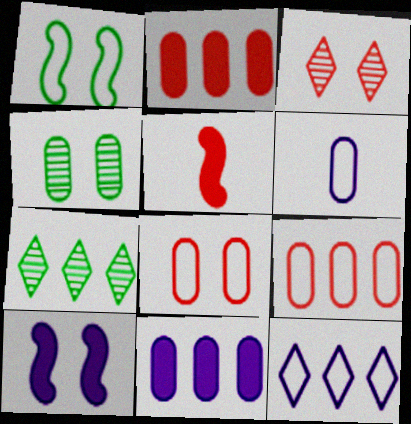[[2, 4, 6], 
[3, 5, 9], 
[4, 5, 12]]